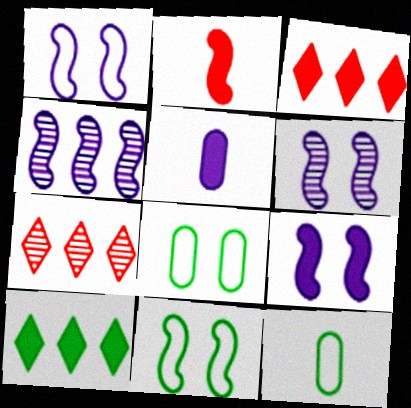[[1, 6, 9], 
[2, 4, 11], 
[3, 6, 12], 
[5, 7, 11], 
[7, 9, 12]]